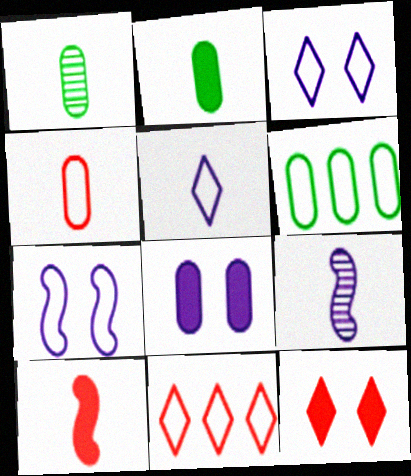[[1, 5, 10], 
[6, 9, 12]]